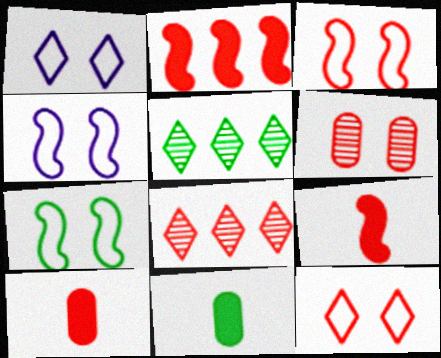[[3, 4, 7], 
[3, 8, 10], 
[4, 5, 10], 
[4, 8, 11], 
[5, 7, 11]]